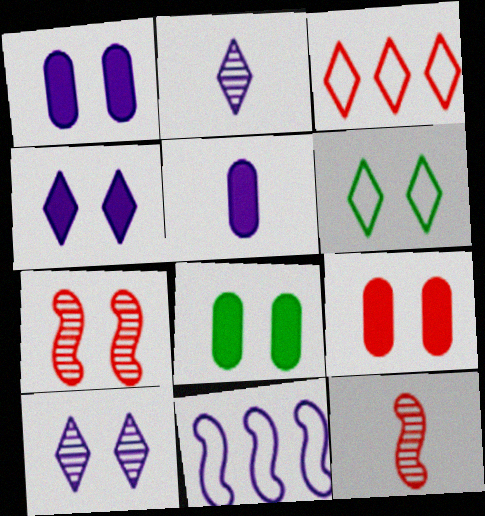[[1, 2, 11], 
[1, 6, 7], 
[1, 8, 9], 
[3, 9, 12], 
[5, 10, 11]]